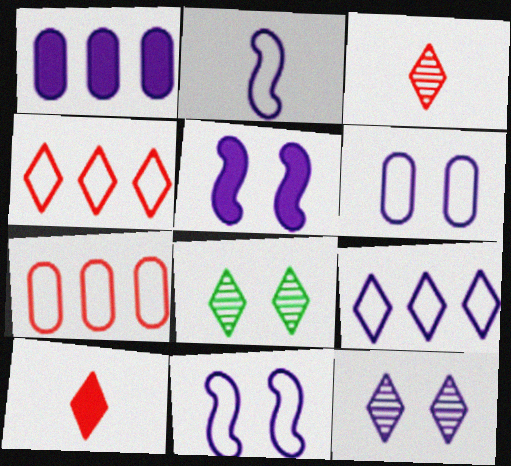[[1, 2, 12], 
[2, 6, 9], 
[5, 6, 12], 
[8, 9, 10]]